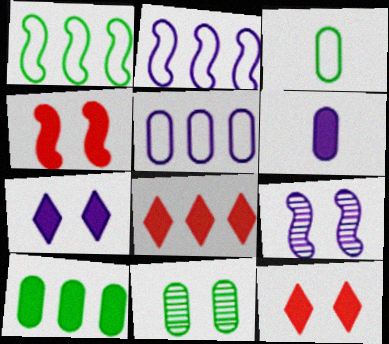[[3, 8, 9], 
[3, 10, 11]]